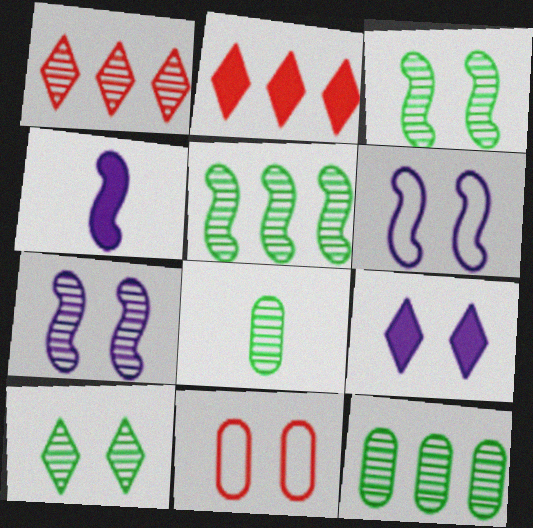[[1, 7, 8], 
[2, 6, 8], 
[3, 9, 11], 
[5, 8, 10]]